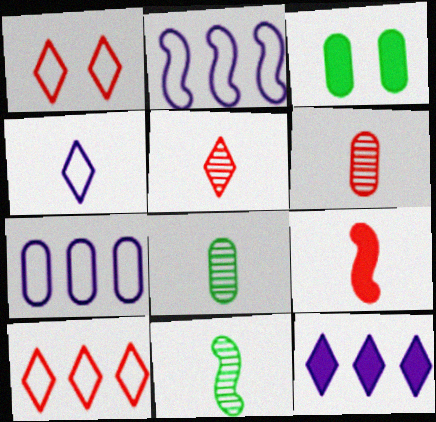[[2, 3, 5], 
[3, 6, 7], 
[3, 9, 12], 
[4, 8, 9]]